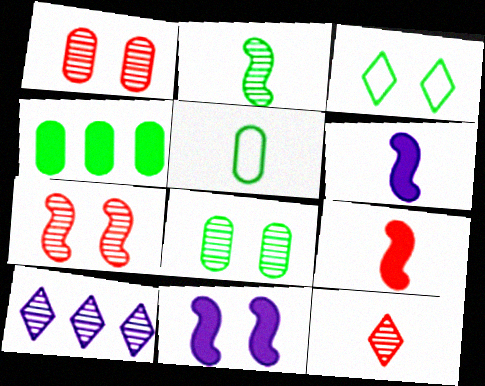[[1, 2, 10], 
[1, 3, 11], 
[2, 3, 4], 
[4, 5, 8], 
[5, 6, 12]]